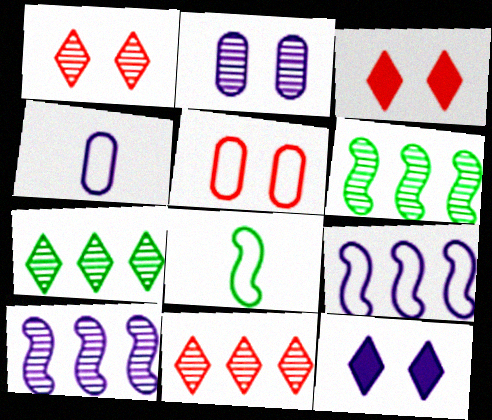[[3, 4, 6], 
[4, 10, 12]]